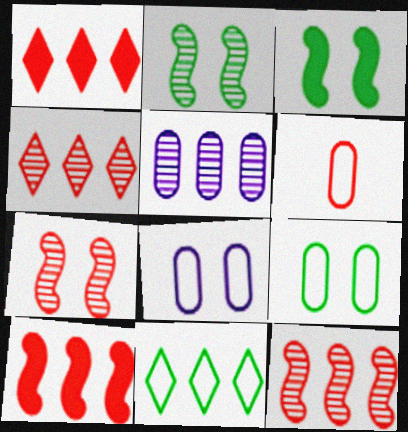[[1, 6, 7], 
[5, 10, 11]]